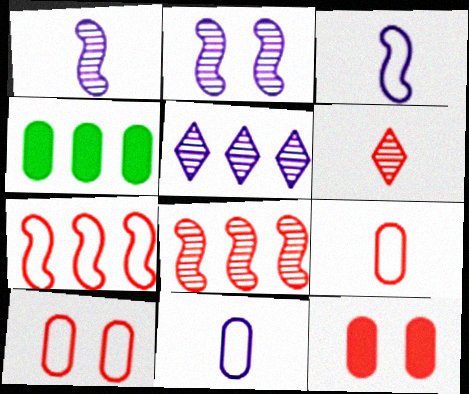[[4, 5, 7], 
[6, 7, 12]]